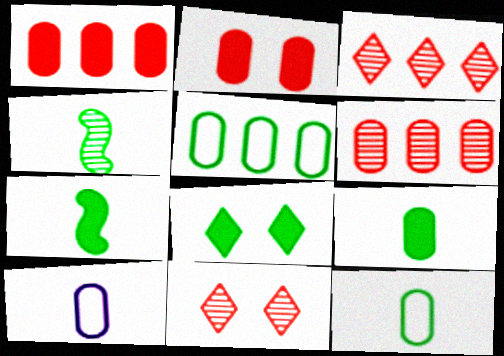[[4, 5, 8]]